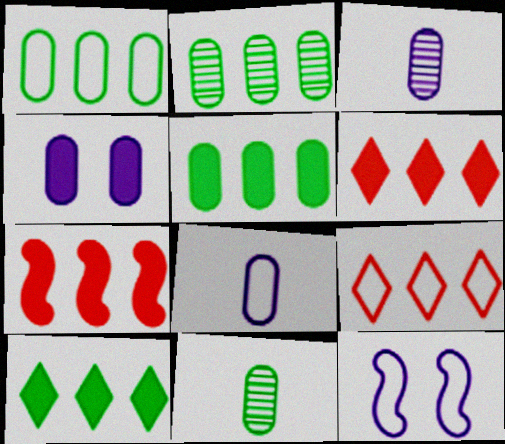[[1, 2, 5], 
[6, 11, 12]]